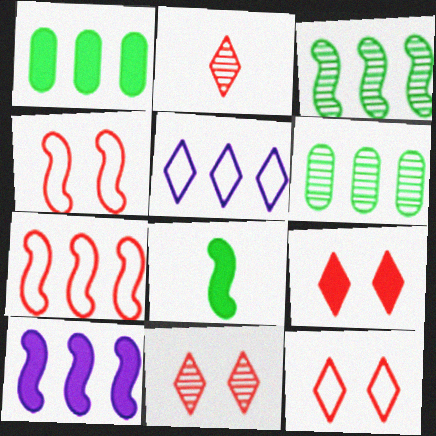[[3, 7, 10], 
[9, 11, 12]]